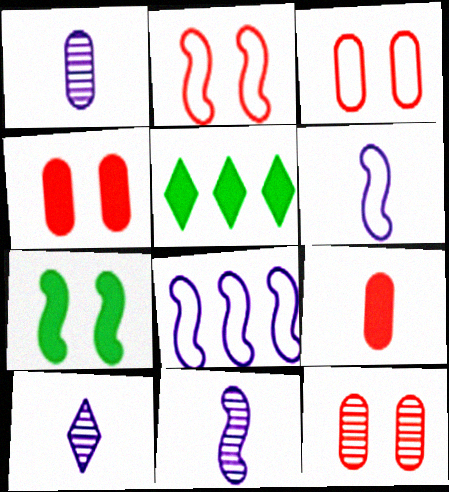[[1, 2, 5], 
[1, 10, 11], 
[3, 4, 12], 
[3, 5, 11], 
[5, 6, 12]]